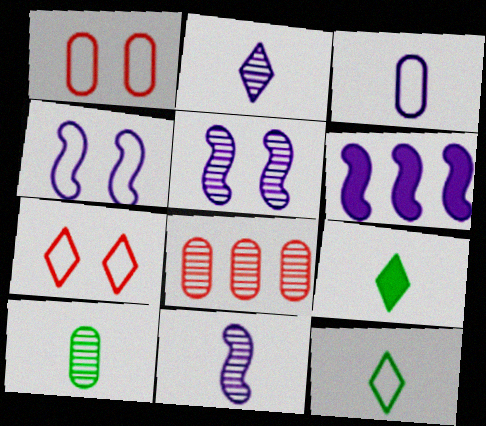[[4, 6, 11], 
[4, 8, 9], 
[6, 7, 10]]